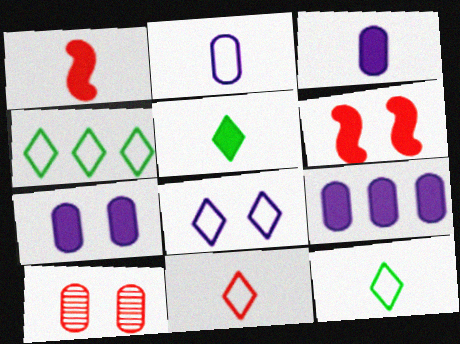[[1, 3, 5], 
[3, 7, 9], 
[4, 8, 11], 
[5, 6, 9]]